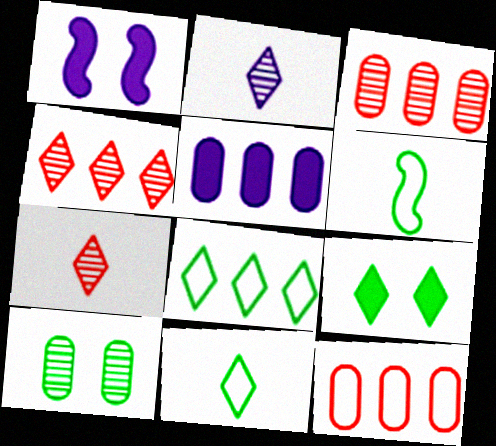[[1, 3, 11]]